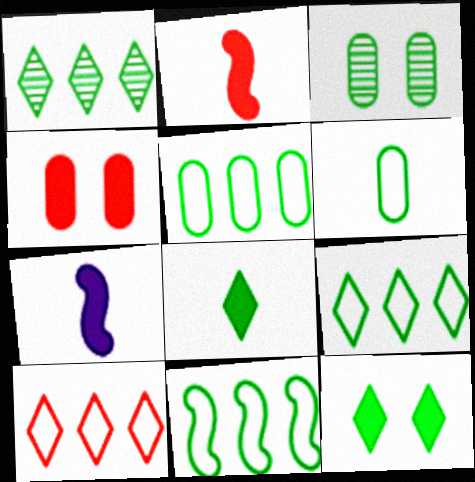[[3, 7, 10], 
[3, 8, 11], 
[5, 9, 11]]